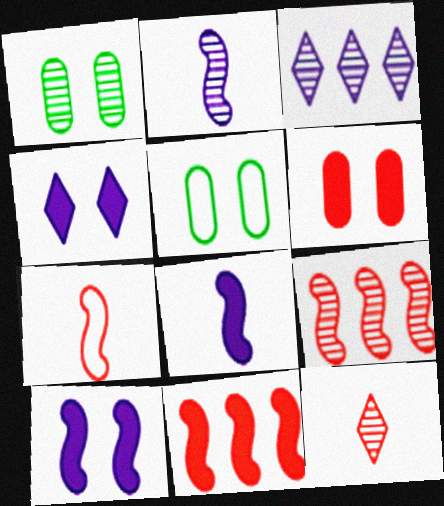[]